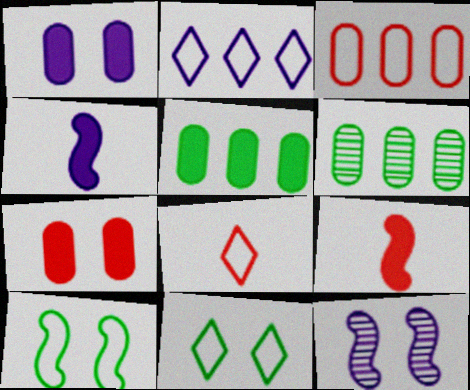[[2, 8, 11], 
[5, 8, 12], 
[7, 11, 12]]